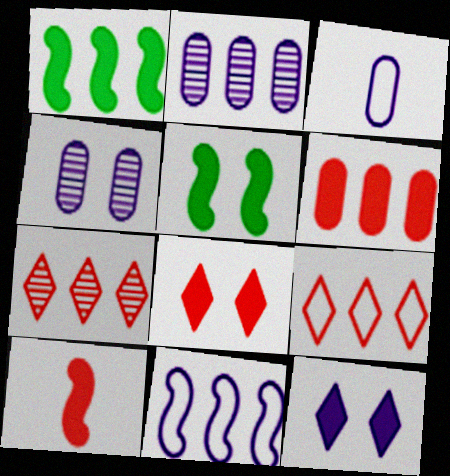[[1, 2, 9], 
[3, 5, 7], 
[6, 8, 10]]